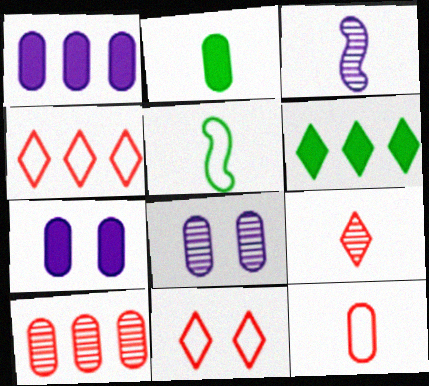[]